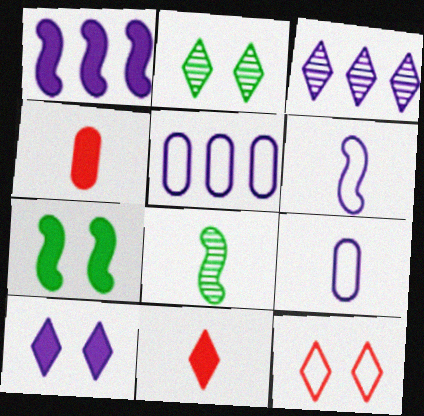[[1, 3, 5], 
[2, 10, 12], 
[8, 9, 11]]